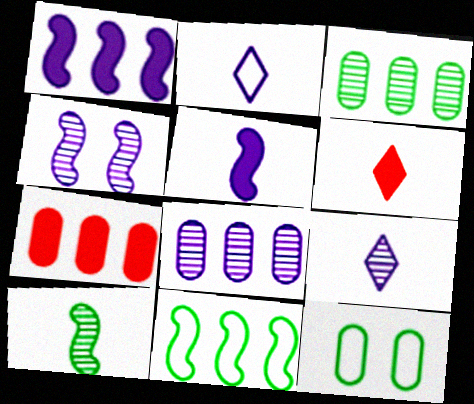[[4, 8, 9]]